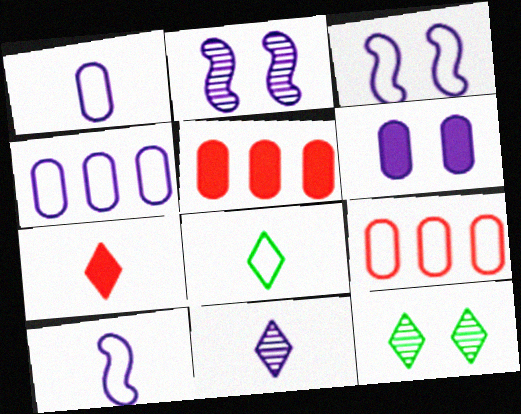[[2, 5, 8], 
[3, 8, 9], 
[5, 10, 12], 
[7, 8, 11]]